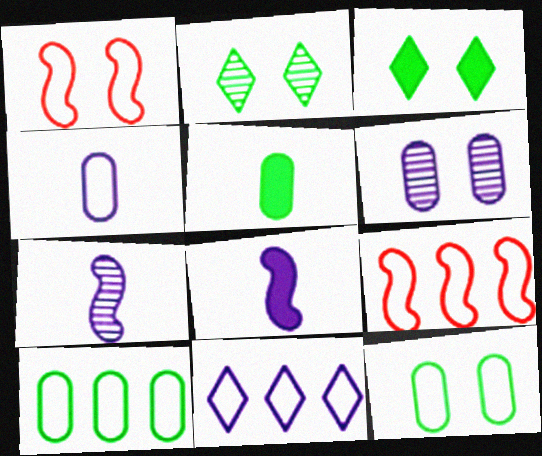[[1, 3, 6], 
[6, 8, 11], 
[9, 10, 11]]